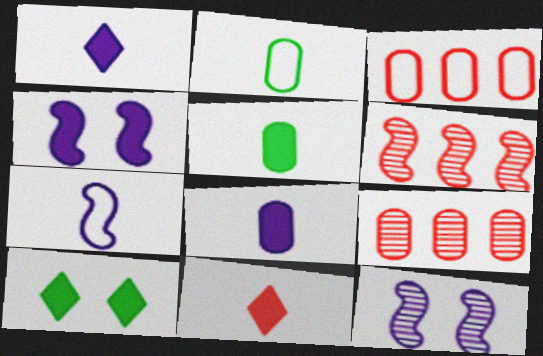[[7, 9, 10]]